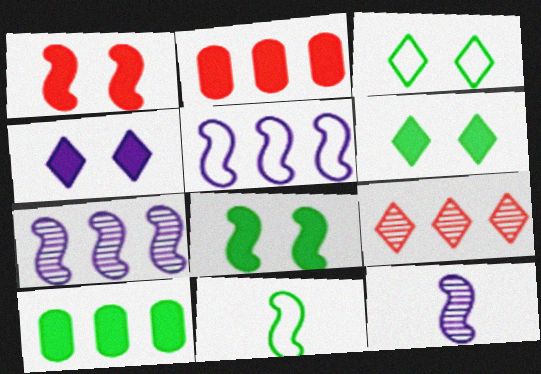[[1, 7, 11], 
[2, 3, 12], 
[5, 9, 10]]